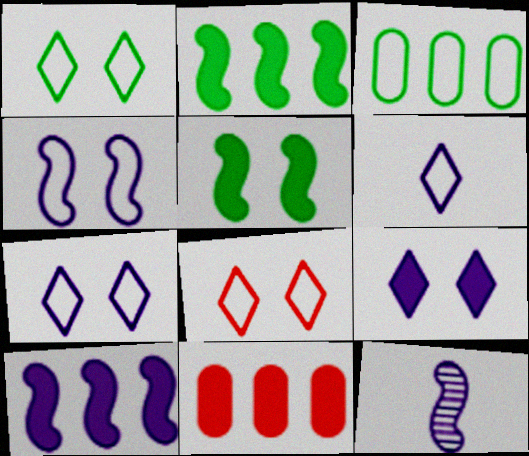[[1, 7, 8], 
[1, 11, 12], 
[4, 10, 12]]